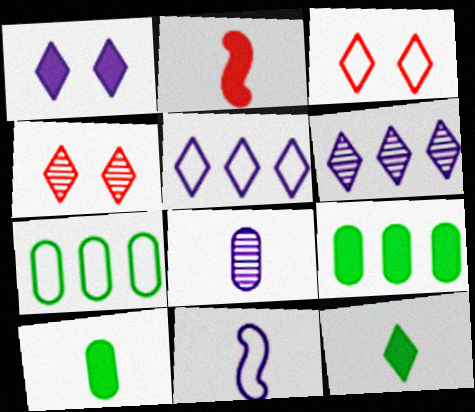[[1, 2, 9], 
[3, 6, 12], 
[3, 7, 11], 
[4, 5, 12], 
[4, 9, 11]]